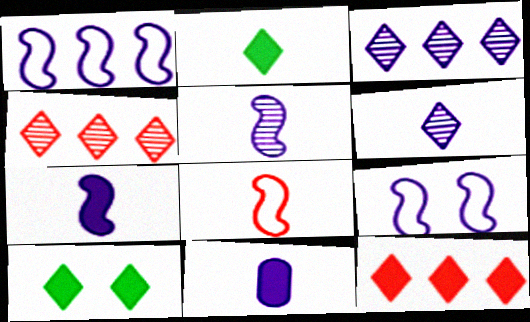[[3, 9, 11]]